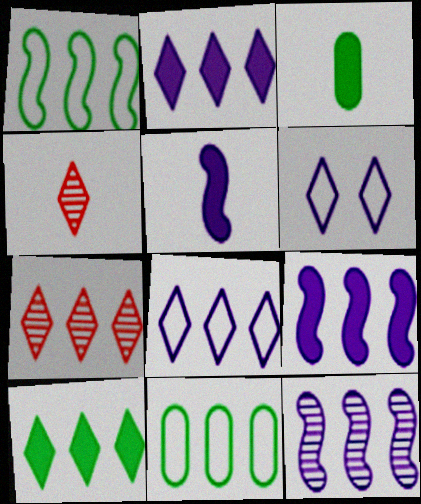[[4, 6, 10], 
[7, 8, 10], 
[7, 9, 11]]